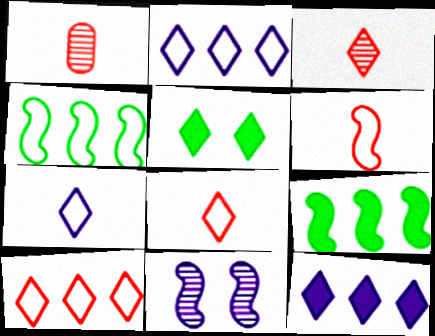[[2, 3, 5], 
[6, 9, 11]]